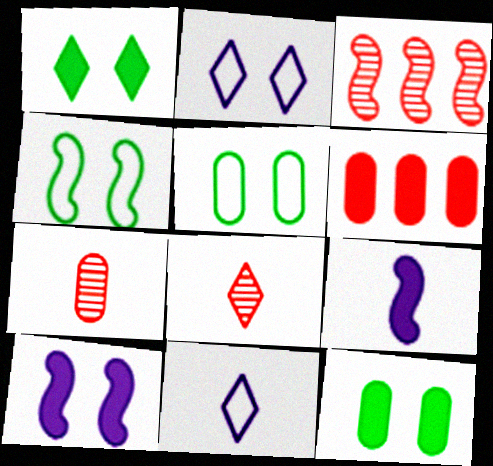[[1, 6, 9], 
[3, 4, 9], 
[3, 11, 12]]